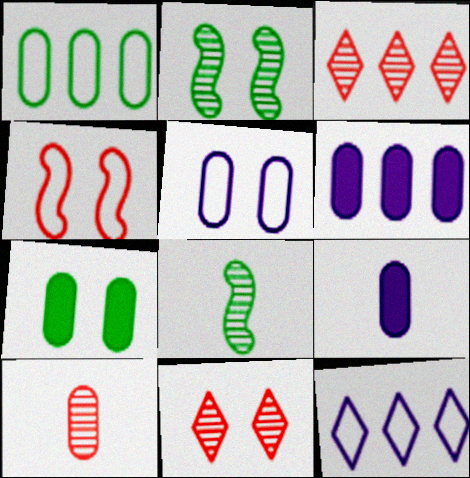[]